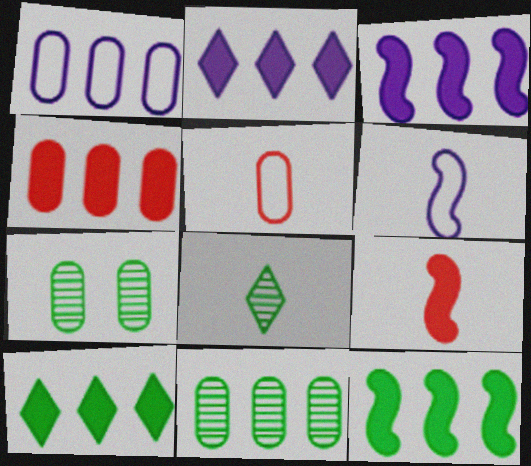[[1, 4, 11], 
[2, 4, 12], 
[3, 4, 10]]